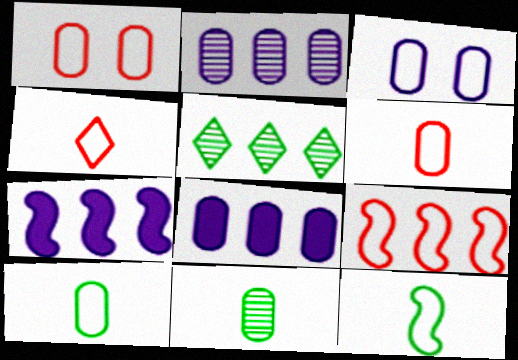[[1, 4, 9], 
[1, 8, 11], 
[5, 8, 9]]